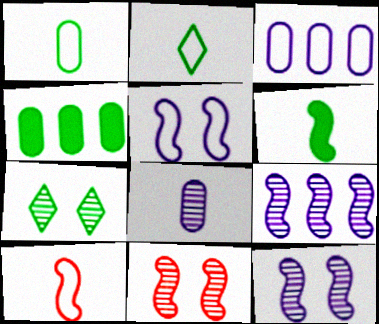[]